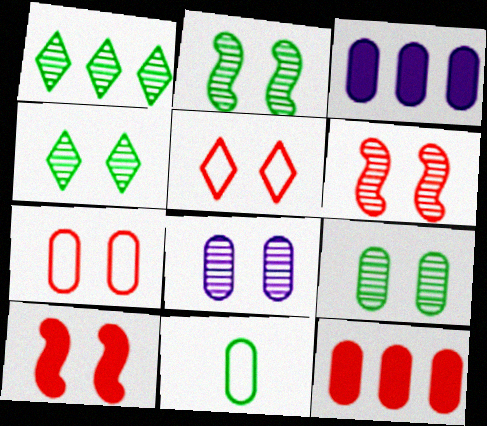[[2, 4, 9], 
[4, 6, 8], 
[8, 11, 12]]